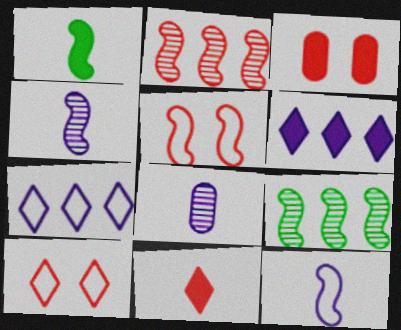[[1, 3, 6]]